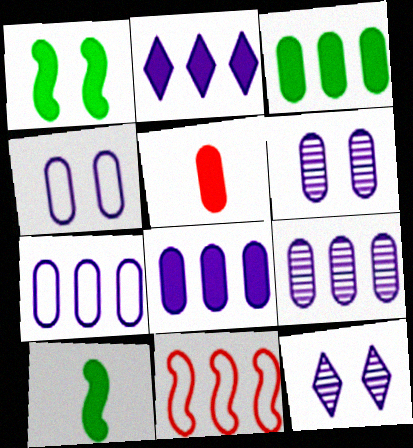[[1, 2, 5], 
[7, 8, 9]]